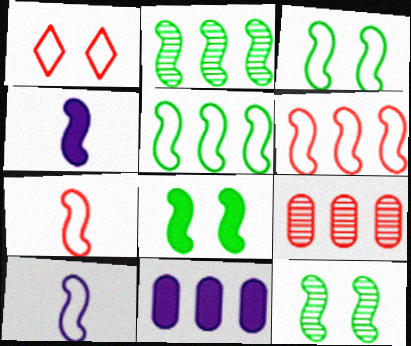[[3, 6, 10], 
[3, 8, 12], 
[4, 6, 12]]